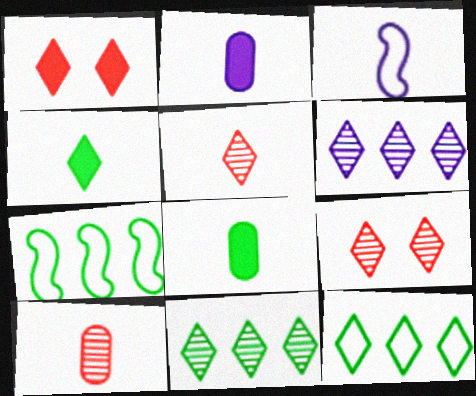[[2, 7, 9], 
[3, 4, 10], 
[3, 5, 8]]